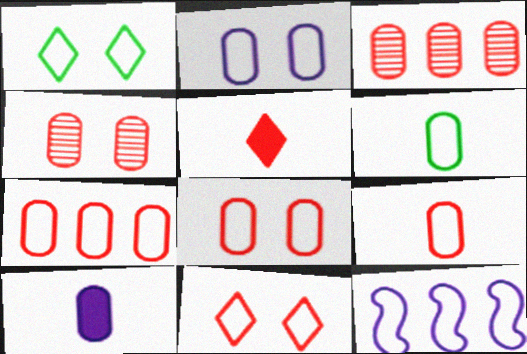[[1, 9, 12], 
[2, 6, 7], 
[6, 11, 12], 
[7, 8, 9]]